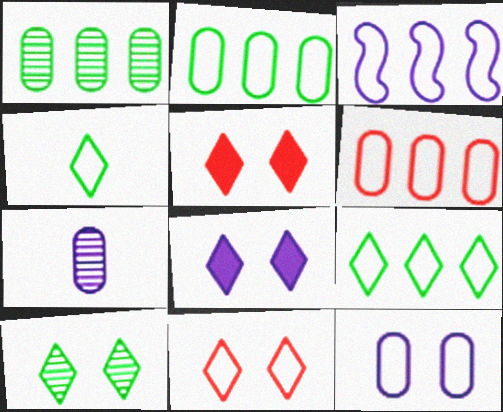[[3, 6, 9], 
[3, 7, 8], 
[8, 10, 11]]